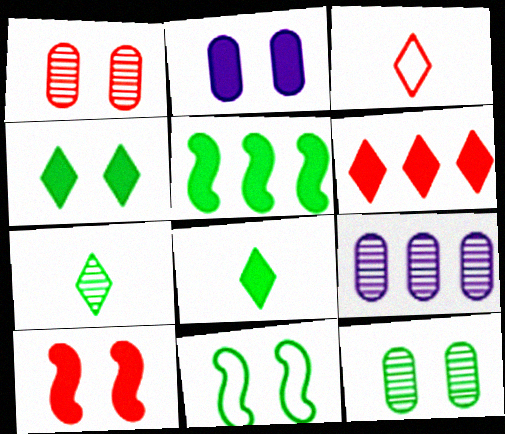[[2, 4, 10], 
[4, 11, 12]]